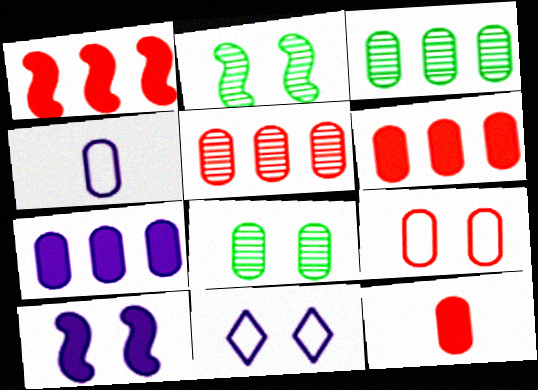[[4, 6, 8], 
[5, 9, 12]]